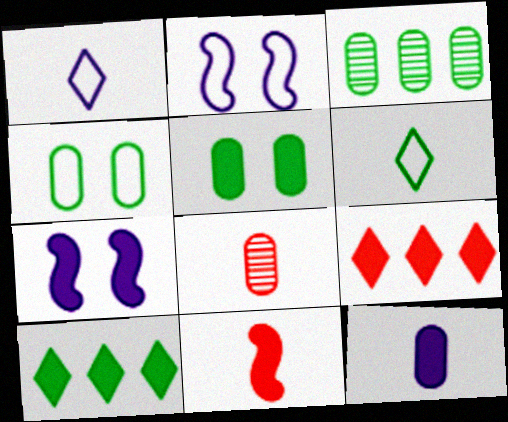[[2, 8, 10]]